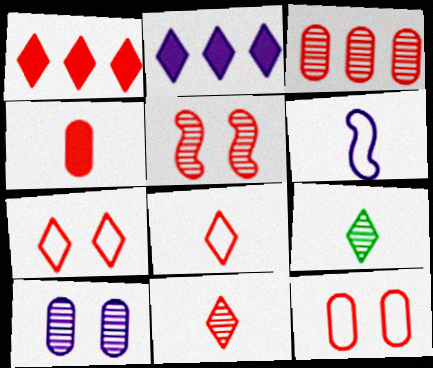[[1, 7, 11], 
[2, 6, 10], 
[2, 7, 9], 
[3, 4, 12], 
[3, 5, 11], 
[4, 6, 9]]